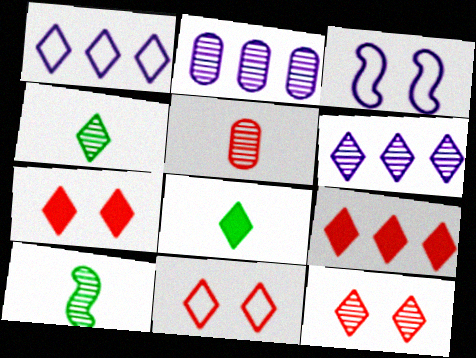[[1, 4, 7], 
[1, 8, 12], 
[2, 10, 12], 
[4, 6, 12], 
[6, 8, 11], 
[7, 11, 12]]